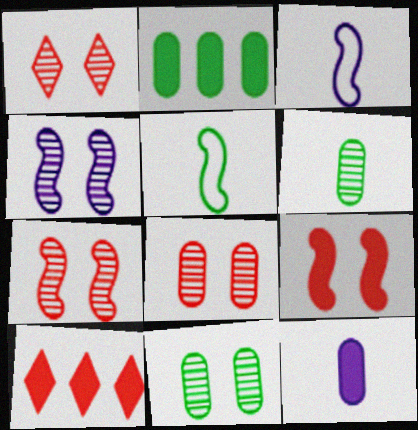[[1, 2, 3], 
[1, 4, 11], 
[1, 7, 8], 
[3, 10, 11]]